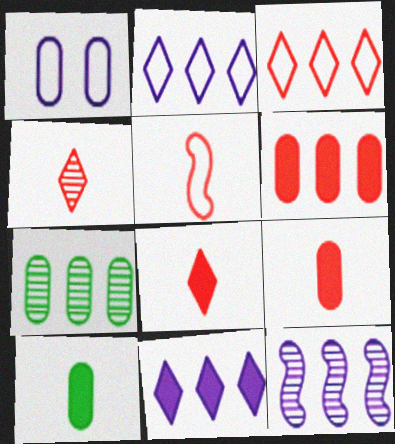[[1, 7, 9], 
[4, 5, 9]]